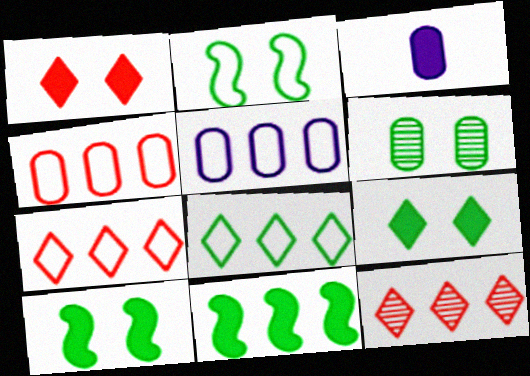[[1, 3, 11], 
[2, 3, 12], 
[2, 6, 9], 
[3, 4, 6], 
[5, 11, 12]]